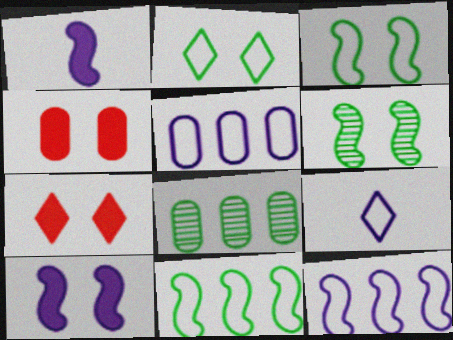[]